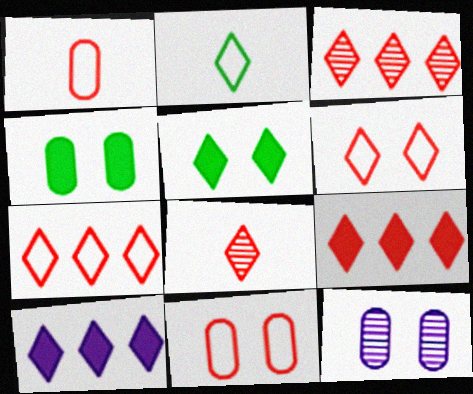[[3, 7, 9], 
[4, 11, 12], 
[6, 8, 9]]